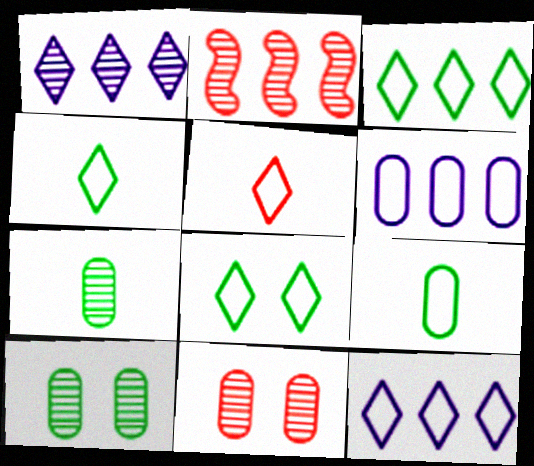[[3, 4, 8], 
[5, 8, 12]]